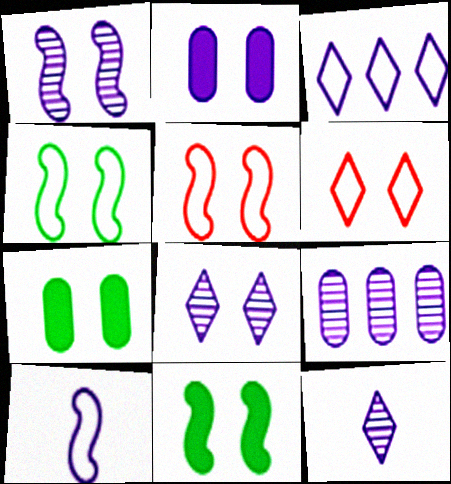[[1, 5, 11], 
[1, 6, 7], 
[1, 9, 12], 
[5, 7, 8]]